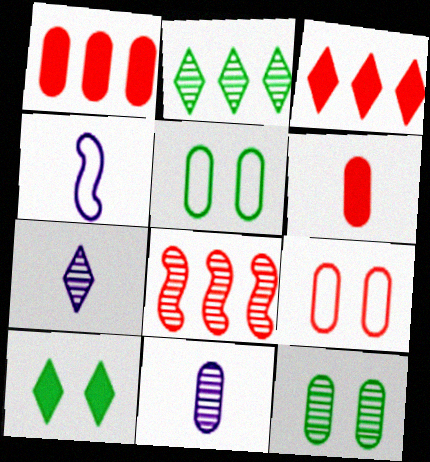[[1, 5, 11], 
[3, 4, 12], 
[7, 8, 12]]